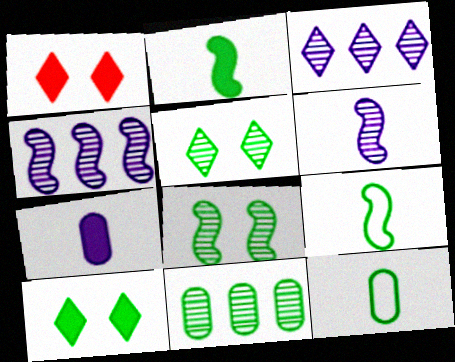[[1, 4, 12], 
[9, 10, 11]]